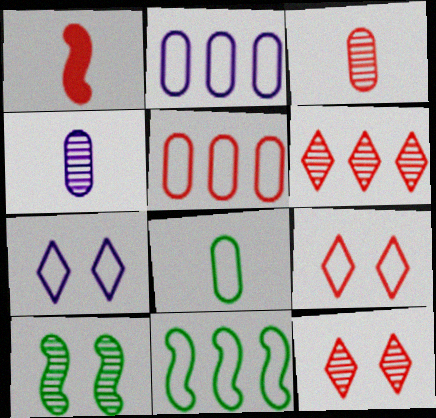[[1, 5, 12], 
[4, 6, 10]]